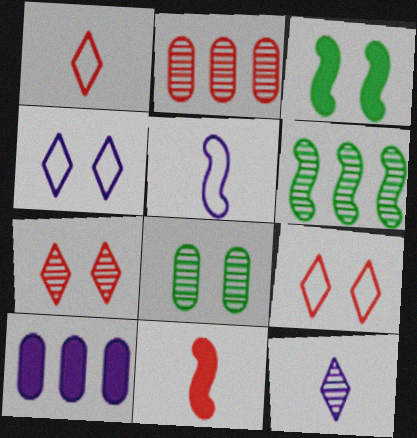[[2, 9, 11]]